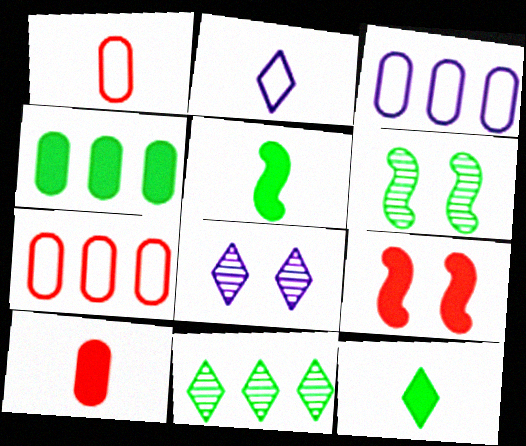[[5, 7, 8]]